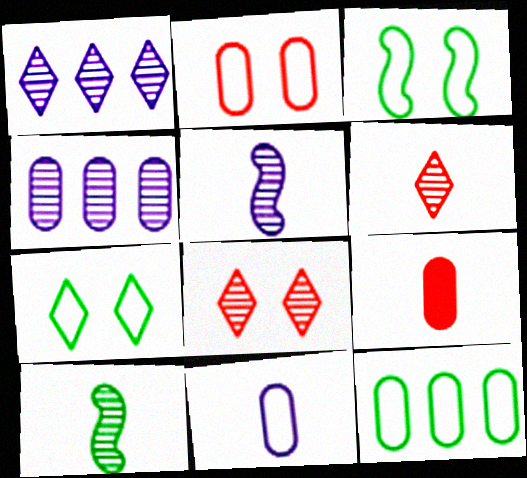[[1, 3, 9], 
[2, 11, 12], 
[4, 8, 10]]